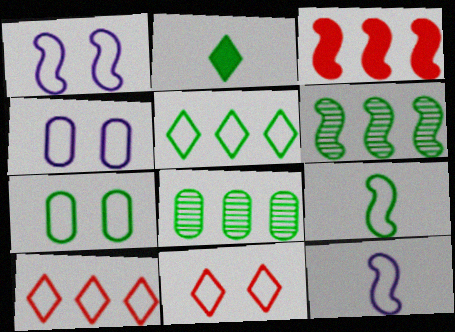[[1, 7, 11], 
[2, 6, 7], 
[4, 9, 10], 
[5, 7, 9], 
[7, 10, 12]]